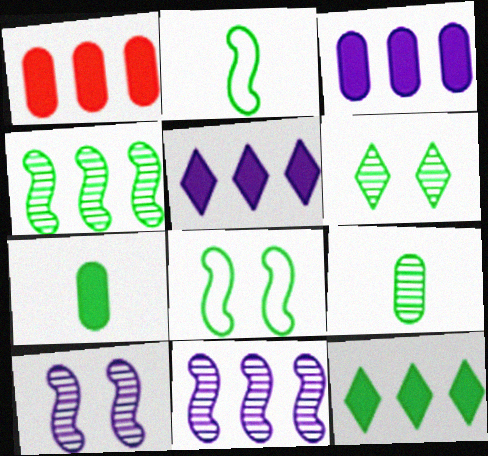[[4, 6, 9], 
[8, 9, 12]]